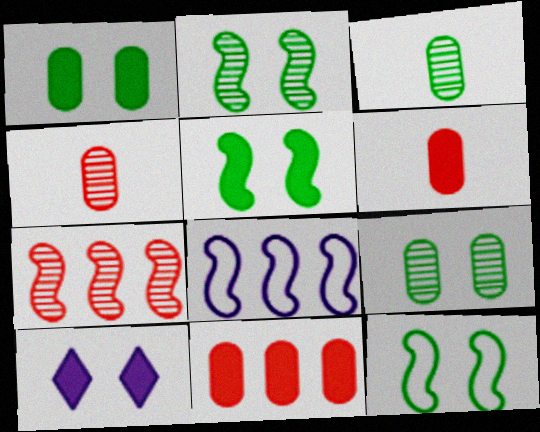[[2, 5, 12]]